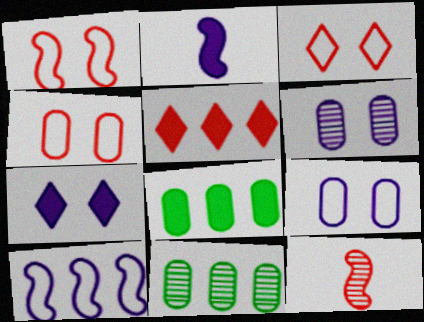[[1, 3, 4], 
[2, 3, 11], 
[4, 5, 12], 
[5, 10, 11]]